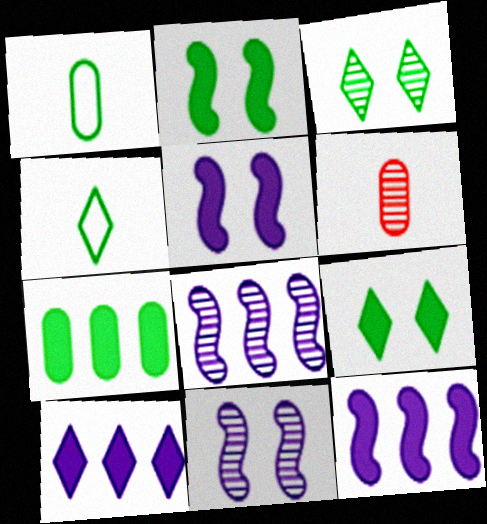[[3, 6, 8]]